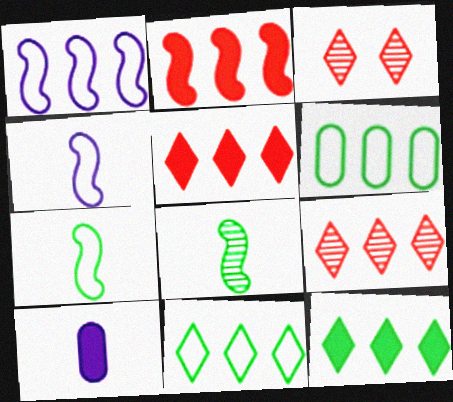[]